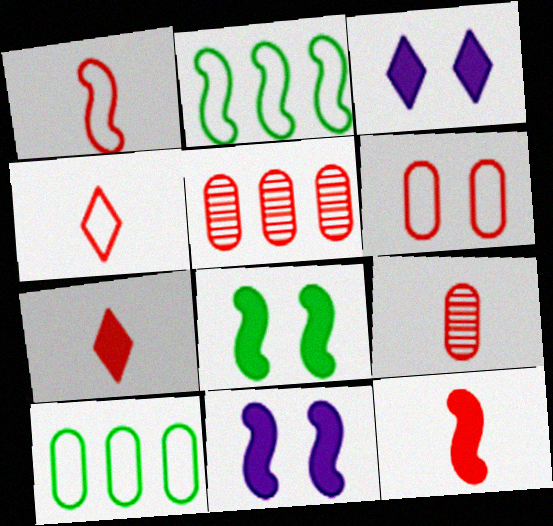[[1, 7, 9], 
[2, 3, 9], 
[4, 9, 12]]